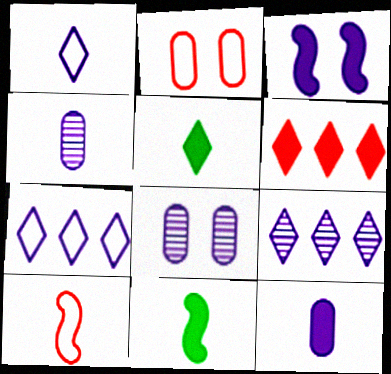[[2, 9, 11], 
[3, 4, 7], 
[4, 5, 10]]